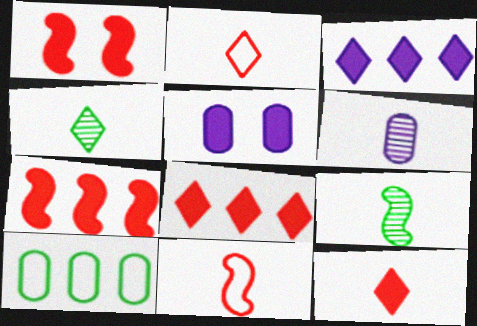[]